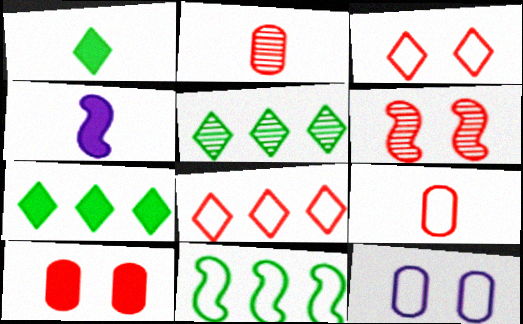[[3, 6, 10], 
[4, 6, 11], 
[4, 7, 10]]